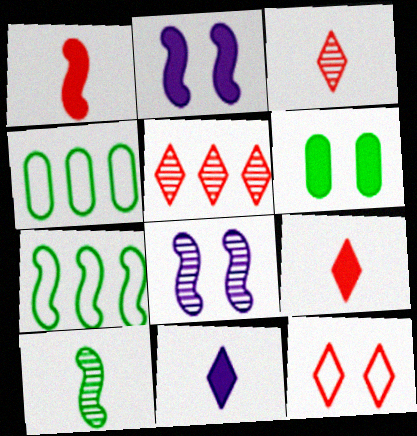[[1, 7, 8], 
[2, 3, 4], 
[4, 8, 9], 
[5, 9, 12], 
[6, 8, 12]]